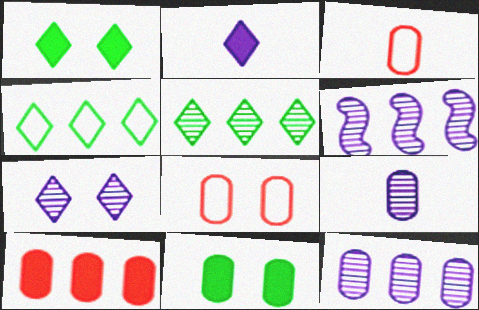[[1, 3, 6], 
[3, 11, 12], 
[4, 6, 10], 
[6, 7, 9]]